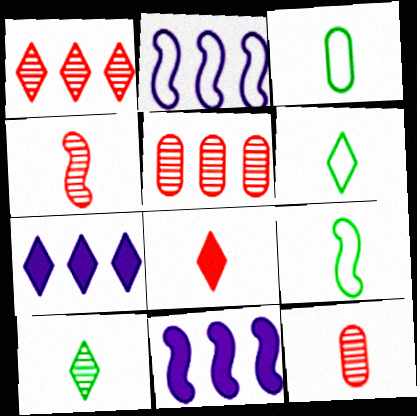[[3, 6, 9]]